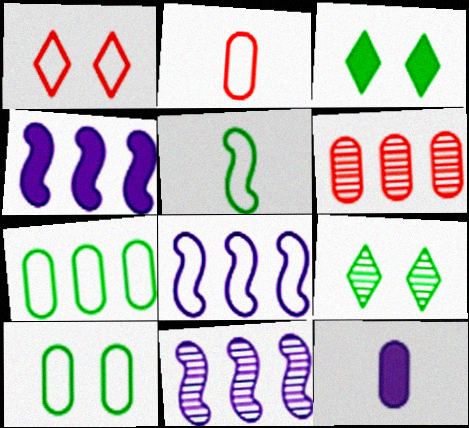[[2, 3, 11], 
[2, 4, 9], 
[4, 8, 11], 
[6, 10, 12]]